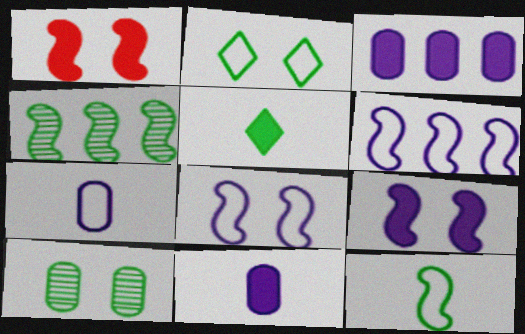[[1, 3, 5]]